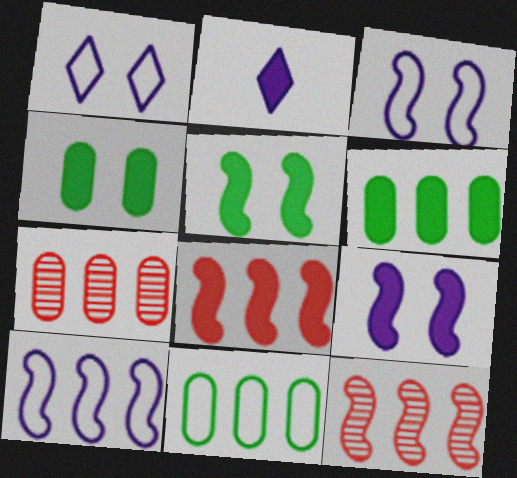[[2, 4, 8]]